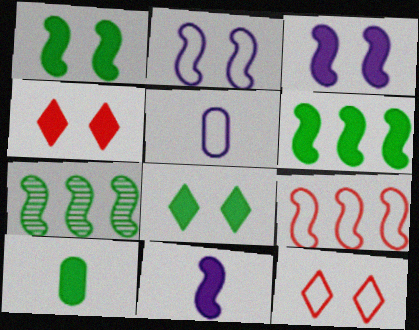[[4, 5, 7], 
[6, 8, 10]]